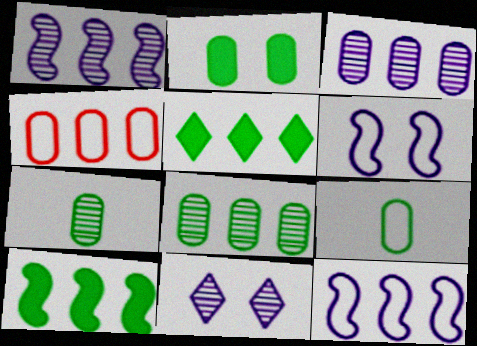[[1, 4, 5], 
[2, 8, 9]]